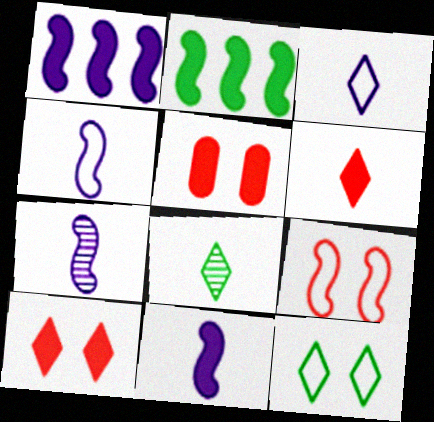[[2, 7, 9], 
[3, 6, 8], 
[4, 7, 11]]